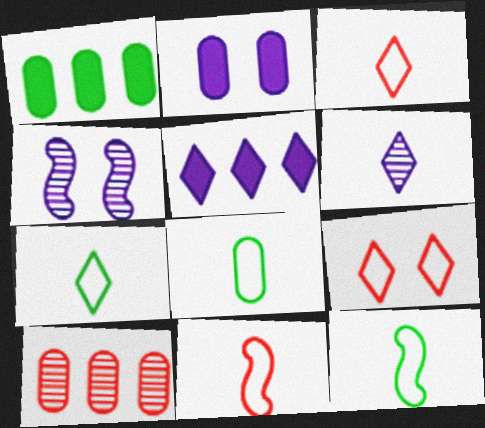[[1, 3, 4], 
[2, 8, 10], 
[7, 8, 12]]